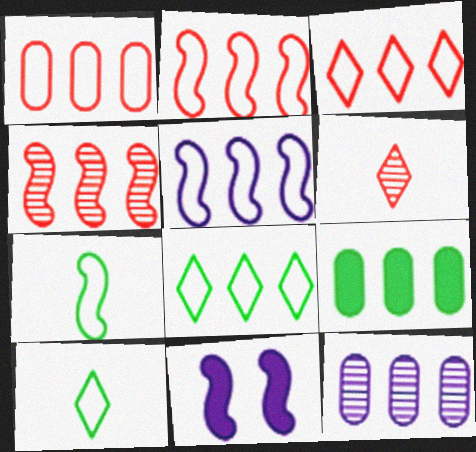[[1, 2, 3], 
[1, 5, 8], 
[1, 9, 12], 
[4, 7, 11]]